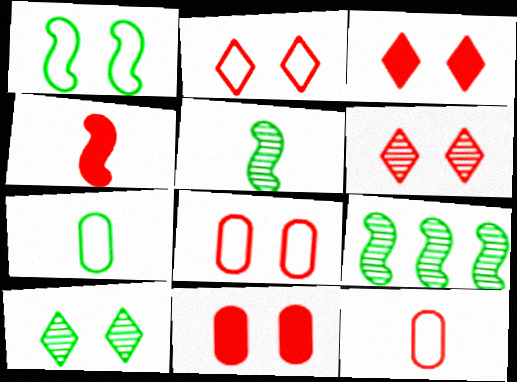[[2, 3, 6]]